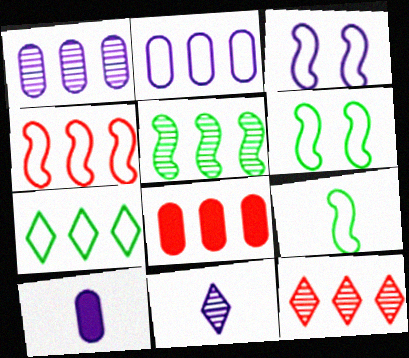[[1, 5, 12], 
[2, 4, 7], 
[3, 4, 9], 
[4, 8, 12], 
[6, 8, 11], 
[6, 10, 12]]